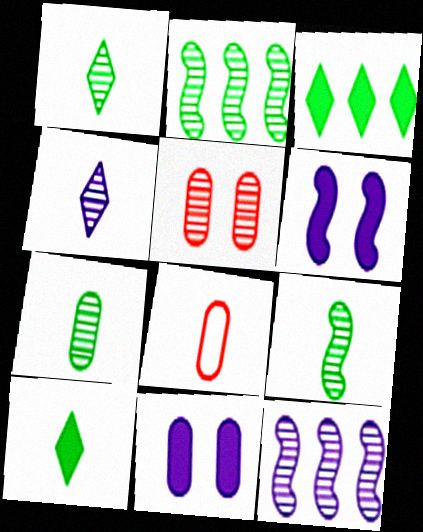[[1, 5, 12], 
[1, 7, 9], 
[2, 4, 5]]